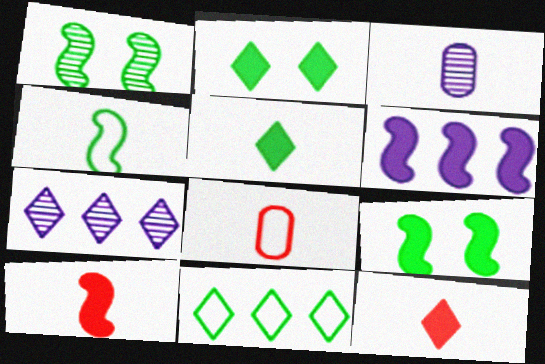[[3, 4, 12], 
[6, 9, 10], 
[7, 8, 9]]